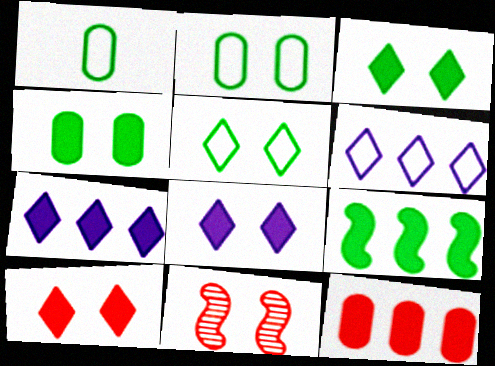[[1, 7, 11], 
[2, 8, 11], 
[3, 8, 10], 
[7, 9, 12]]